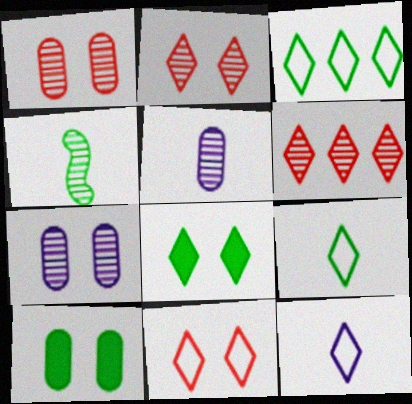[[3, 4, 10], 
[3, 11, 12], 
[4, 6, 7], 
[6, 8, 12]]